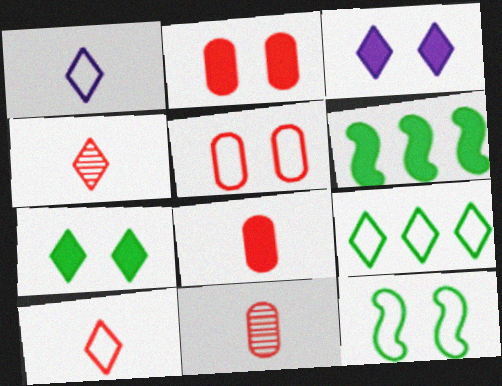[[3, 4, 9], 
[3, 6, 8]]